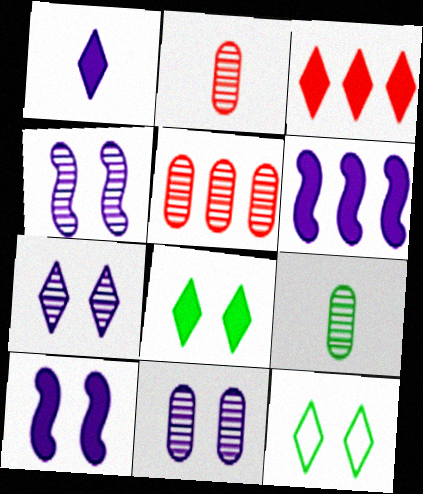[[1, 3, 8], 
[2, 6, 12], 
[4, 7, 11], 
[5, 9, 11]]